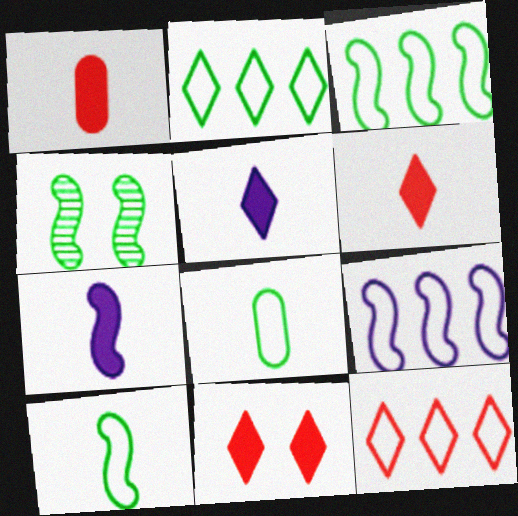[]